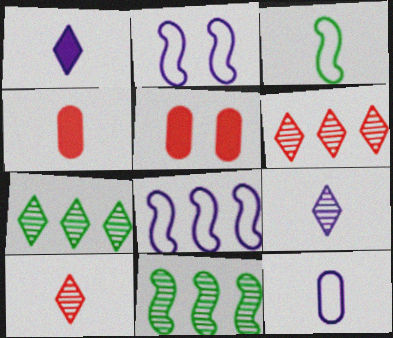[[2, 4, 7], 
[3, 4, 9]]